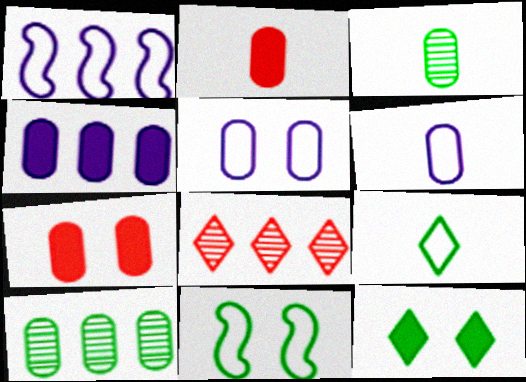[[2, 3, 6], 
[2, 5, 10], 
[6, 7, 10]]